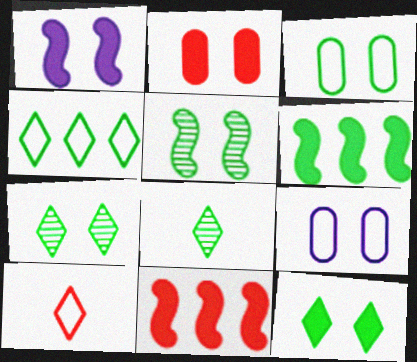[[1, 2, 12], 
[3, 5, 12], 
[3, 6, 8], 
[4, 8, 12], 
[8, 9, 11]]